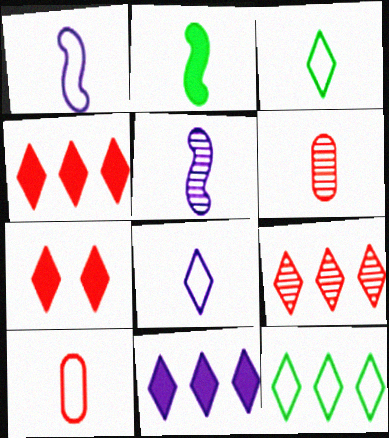[[1, 3, 10], 
[2, 6, 8], 
[9, 11, 12]]